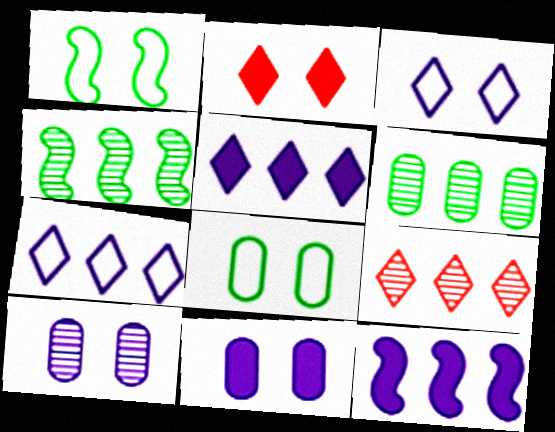[[1, 2, 10]]